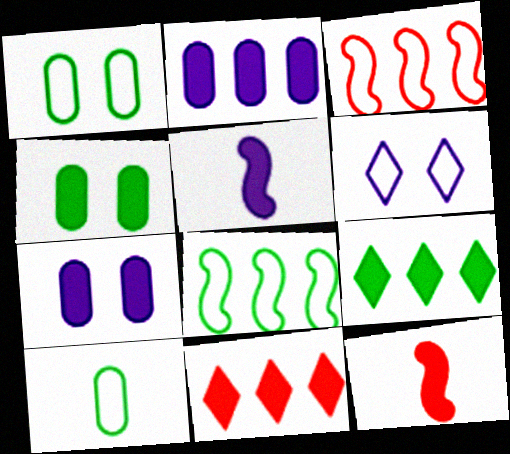[[3, 6, 10], 
[4, 5, 11], 
[7, 9, 12]]